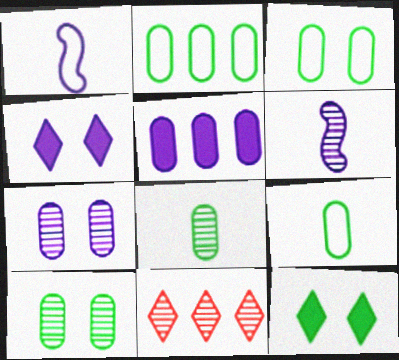[[2, 3, 9], 
[6, 10, 11]]